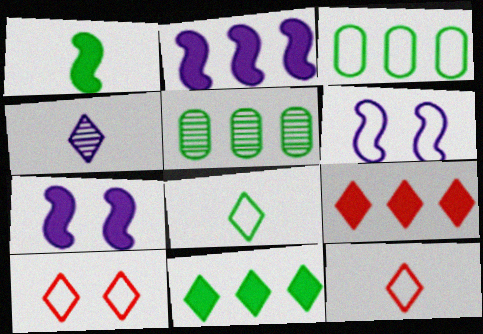[[3, 6, 12], 
[4, 10, 11], 
[5, 7, 12]]